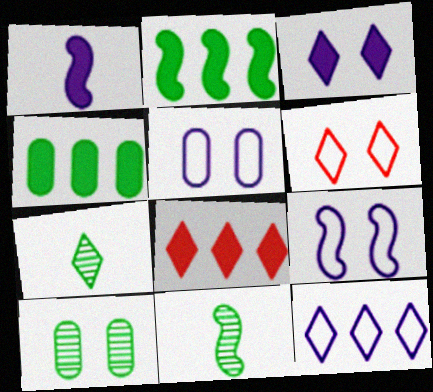[[5, 8, 11]]